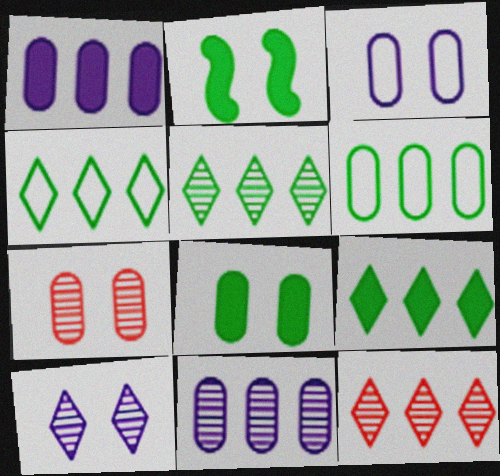[[3, 7, 8], 
[4, 5, 9]]